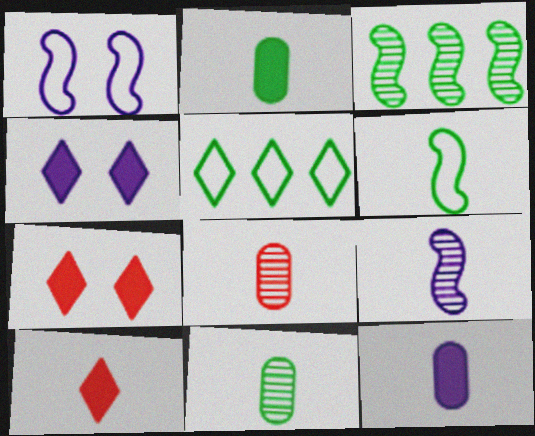[]